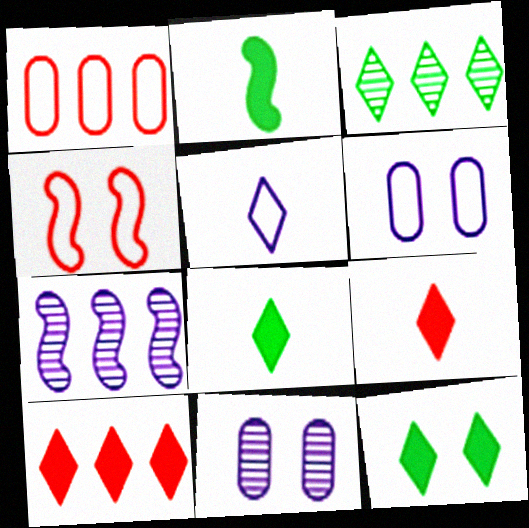[[2, 4, 7], 
[4, 11, 12]]